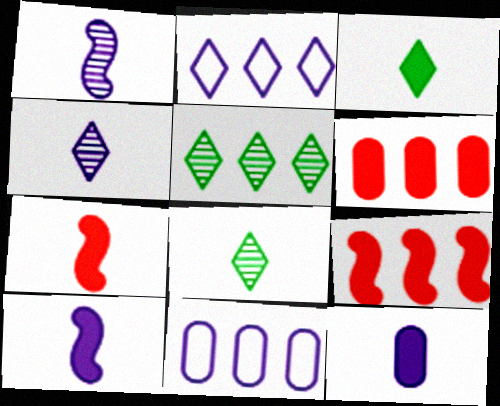[[3, 7, 12], 
[5, 9, 11]]